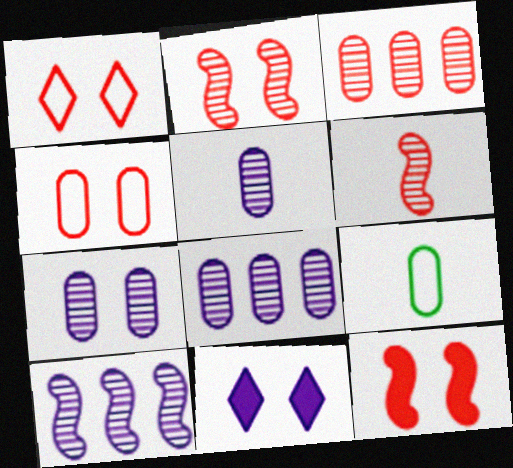[[5, 7, 8]]